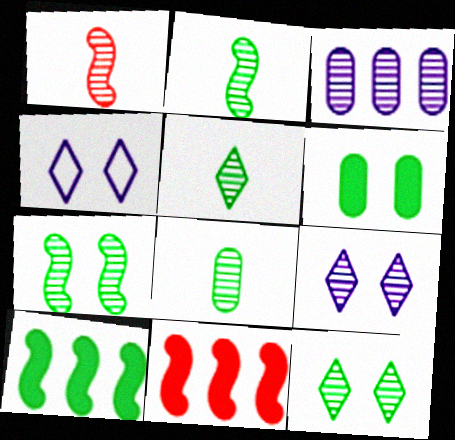[[1, 3, 12], 
[2, 5, 8], 
[4, 8, 11]]